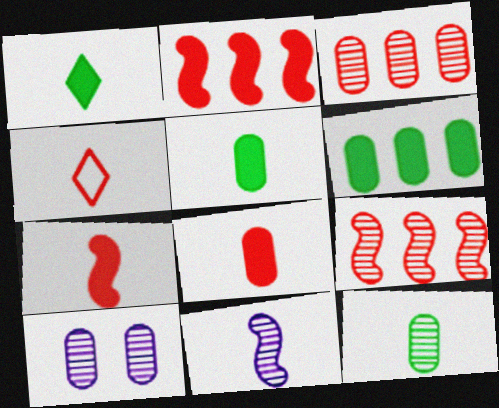[[3, 10, 12], 
[4, 5, 11]]